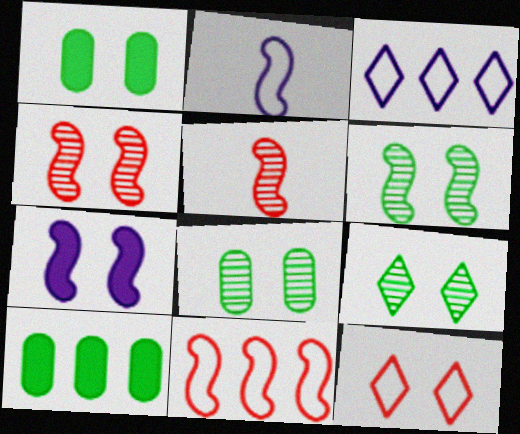[[1, 3, 5], 
[6, 8, 9], 
[7, 8, 12]]